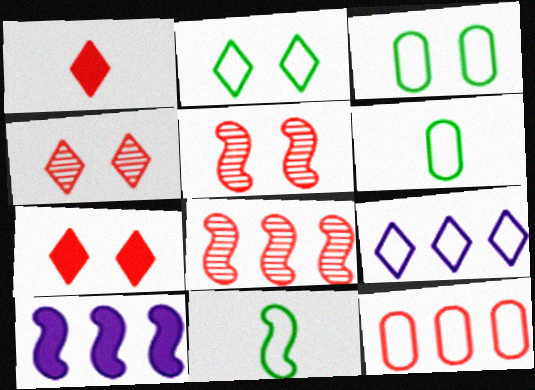[[1, 5, 12], 
[4, 6, 10], 
[5, 10, 11]]